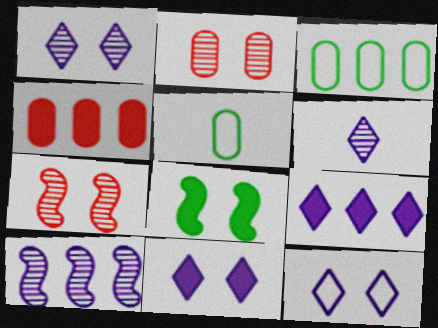[[1, 11, 12], 
[2, 8, 12], 
[5, 7, 9], 
[6, 9, 12]]